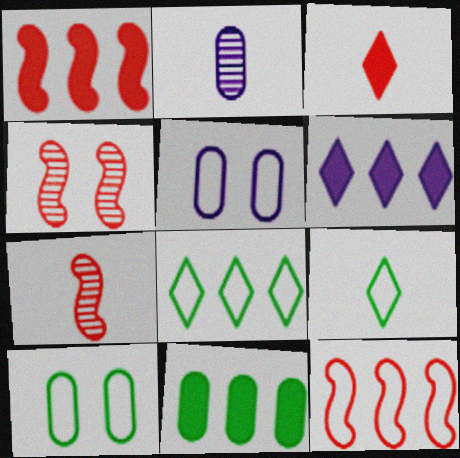[[1, 6, 11], 
[5, 9, 12], 
[6, 7, 10]]